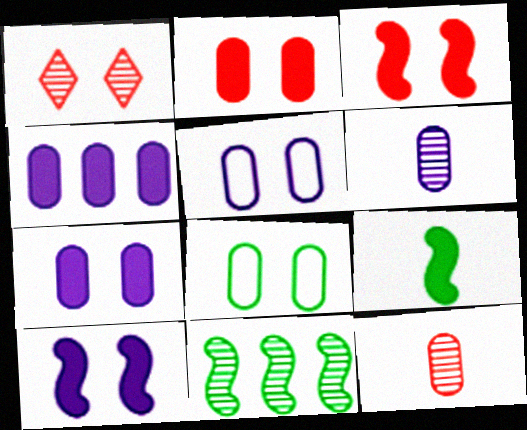[[1, 6, 11], 
[1, 8, 10], 
[4, 5, 6], 
[4, 8, 12]]